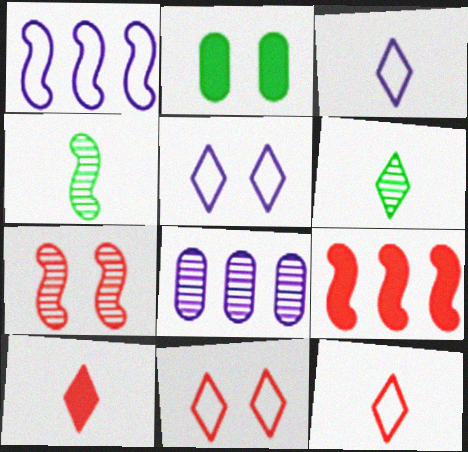[[2, 5, 7], 
[3, 6, 10], 
[6, 7, 8]]